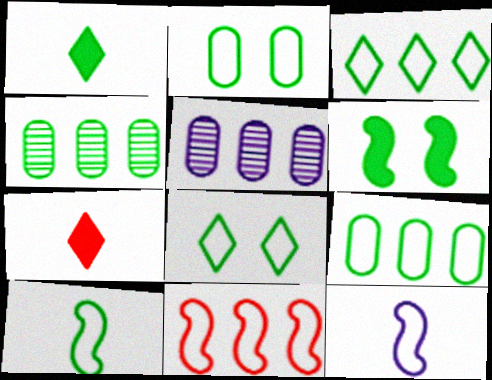[[2, 3, 10], 
[8, 9, 10]]